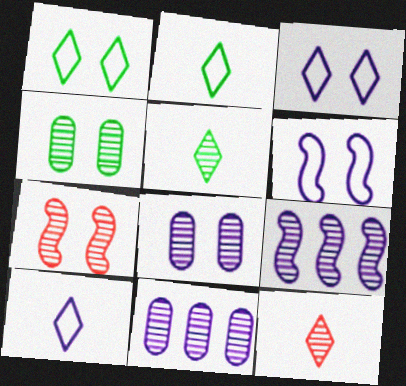[[4, 9, 12], 
[5, 7, 11]]